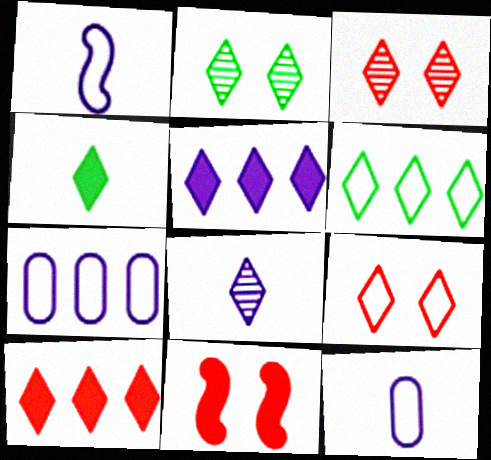[[2, 4, 6]]